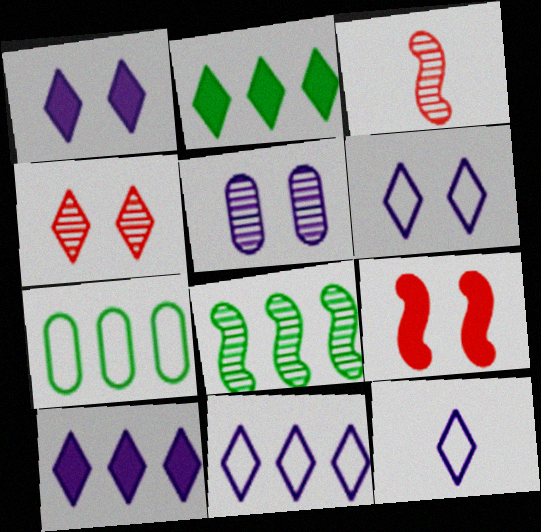[[1, 3, 7], 
[2, 4, 12], 
[2, 7, 8], 
[6, 11, 12]]